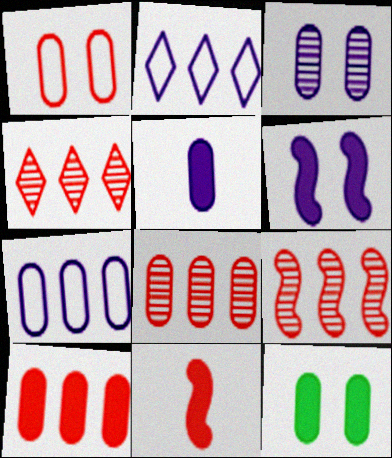[[1, 3, 12], 
[1, 4, 11], 
[3, 5, 7], 
[4, 8, 9], 
[5, 10, 12]]